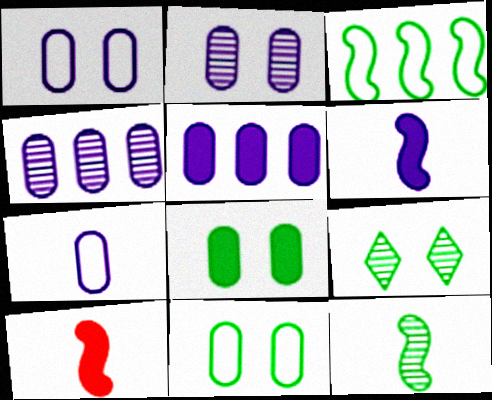[[2, 5, 7]]